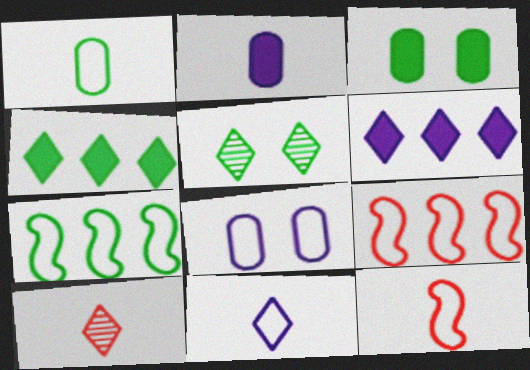[[1, 11, 12], 
[2, 5, 9]]